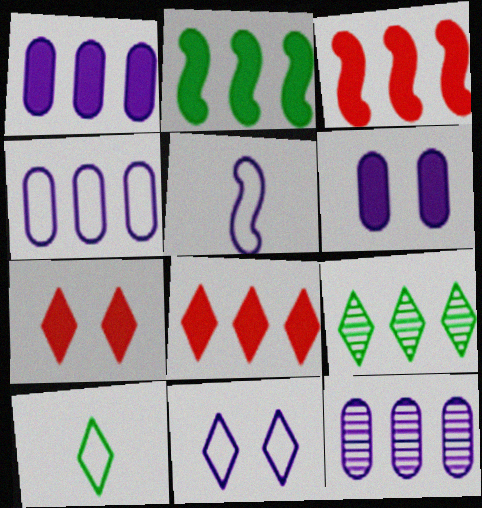[[1, 2, 8], 
[1, 4, 12], 
[3, 4, 9], 
[4, 5, 11]]